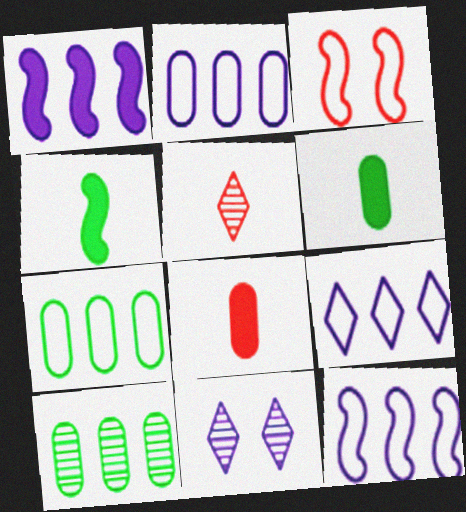[[2, 9, 12]]